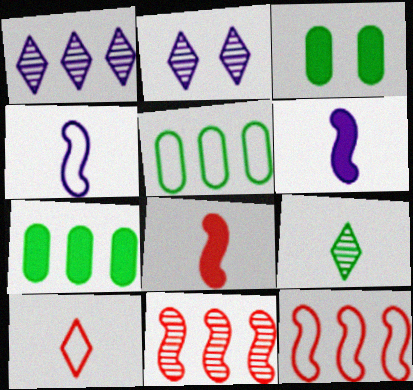[[1, 7, 12], 
[2, 5, 8]]